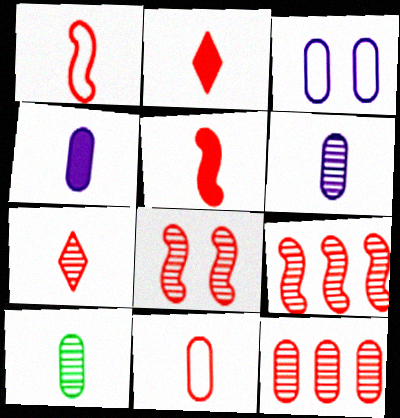[[4, 10, 11], 
[5, 7, 11], 
[7, 8, 12]]